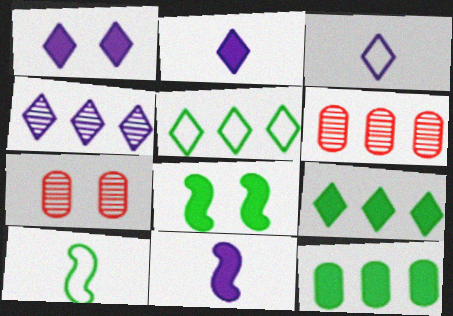[[1, 3, 4], 
[1, 6, 10], 
[3, 6, 8], 
[5, 7, 11]]